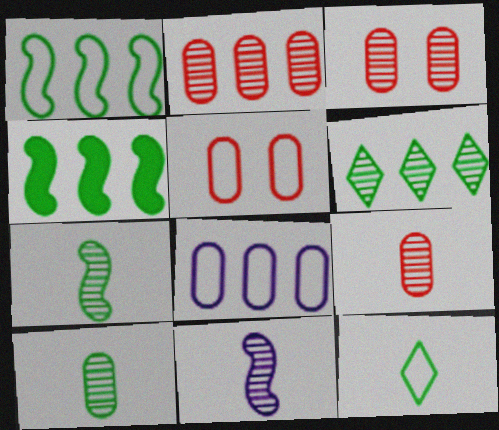[[2, 3, 9], 
[3, 6, 11]]